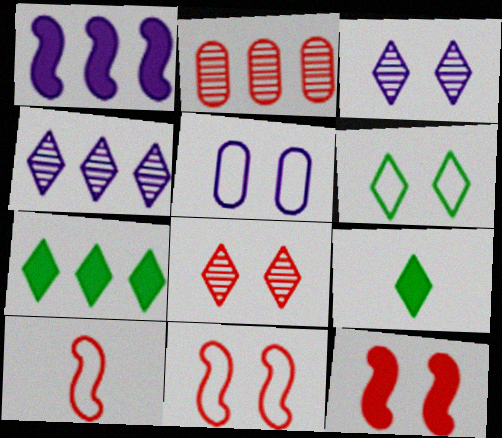[[5, 6, 11]]